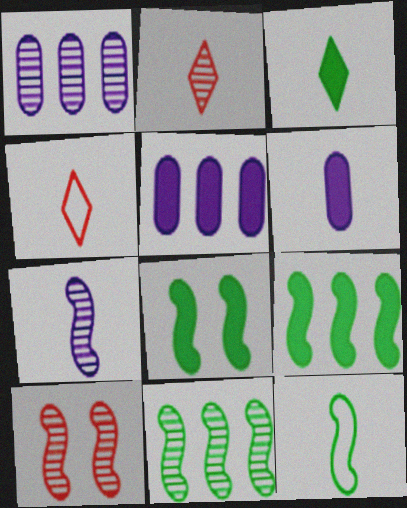[[1, 4, 8], 
[2, 6, 12], 
[7, 10, 11], 
[8, 11, 12]]